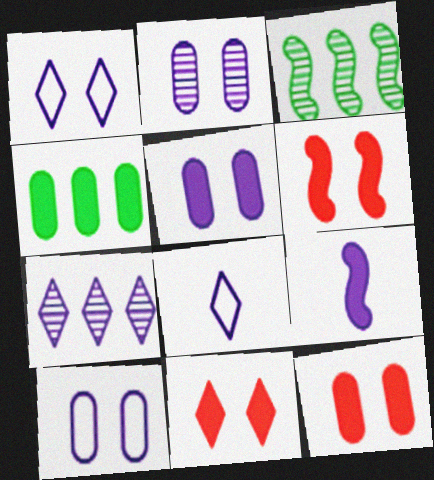[[2, 5, 10], 
[3, 8, 12], 
[4, 9, 11], 
[6, 11, 12], 
[7, 9, 10]]